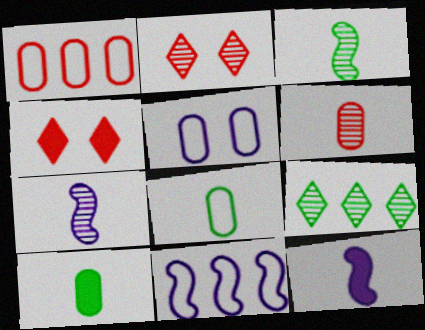[[1, 5, 8], 
[2, 10, 11]]